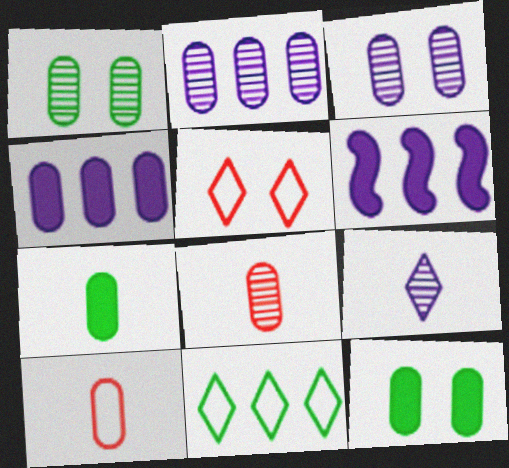[[1, 2, 8], 
[1, 4, 10], 
[2, 10, 12]]